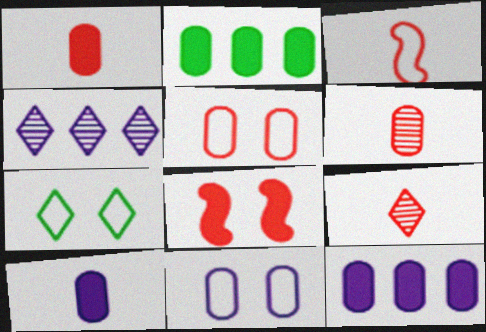[[1, 3, 9], 
[2, 6, 11]]